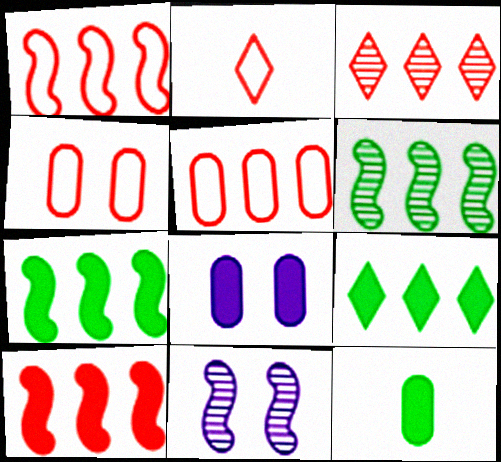[[1, 2, 4], 
[2, 6, 8], 
[3, 5, 10]]